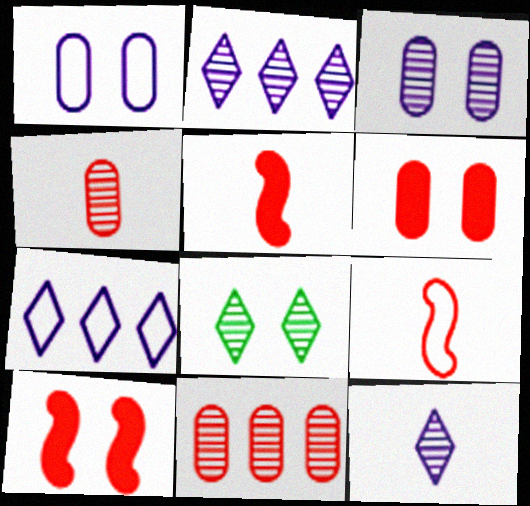[[1, 8, 10]]